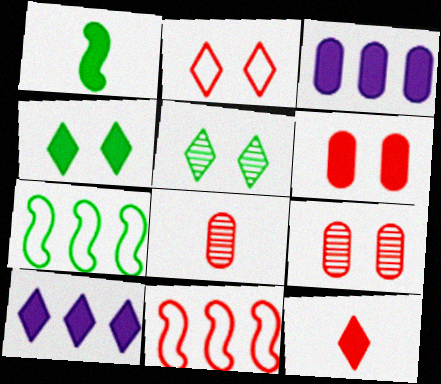[[1, 6, 10], 
[4, 10, 12], 
[9, 11, 12]]